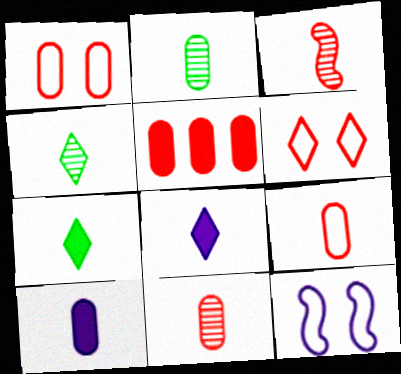[[1, 5, 11], 
[2, 9, 10], 
[3, 5, 6], 
[4, 5, 12]]